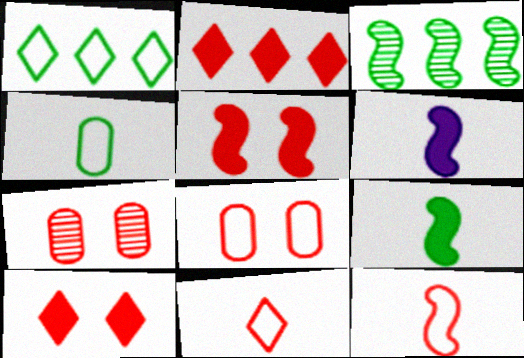[[1, 6, 7], 
[2, 7, 12]]